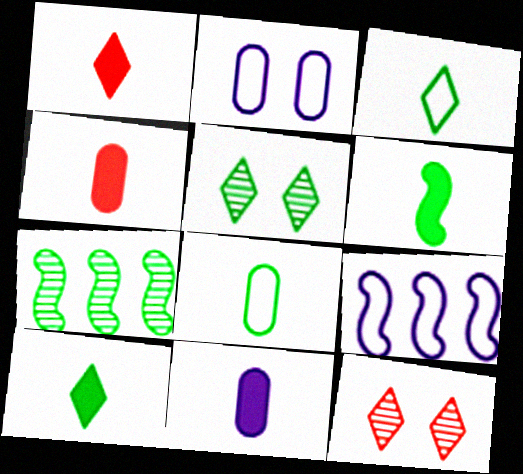[[1, 2, 7], 
[1, 6, 11], 
[4, 5, 9]]